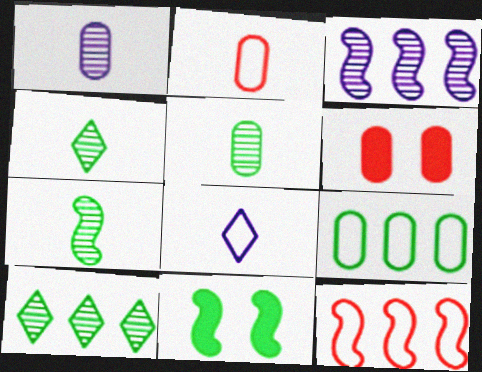[[1, 6, 9], 
[4, 5, 7], 
[4, 9, 11]]